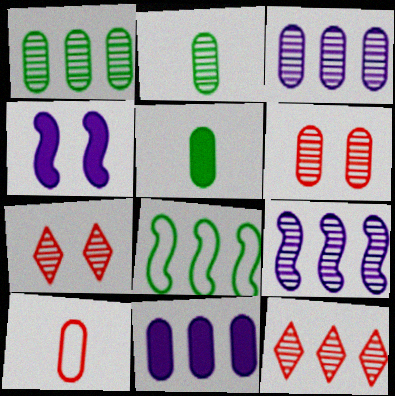[[1, 9, 12], 
[2, 3, 6], 
[2, 7, 9], 
[8, 11, 12]]